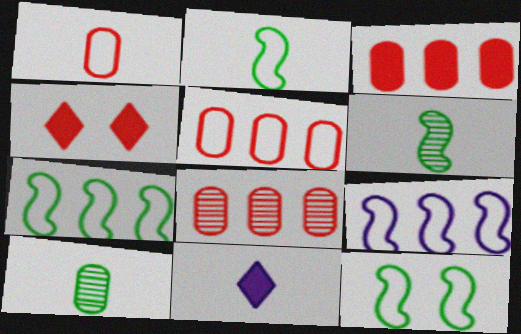[[1, 6, 11], 
[2, 7, 12], 
[3, 5, 8], 
[4, 9, 10], 
[8, 11, 12]]